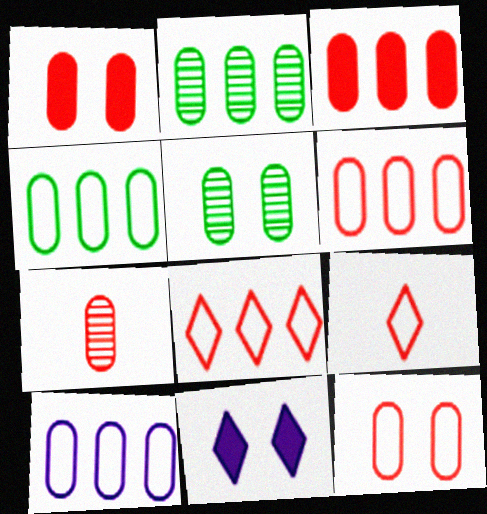[[1, 6, 7], 
[2, 3, 10], 
[3, 7, 12], 
[4, 6, 10]]